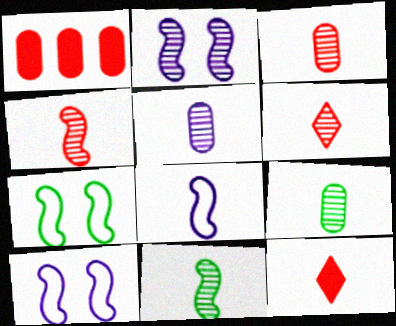[[3, 4, 6], 
[3, 5, 9], 
[5, 6, 11], 
[8, 9, 12]]